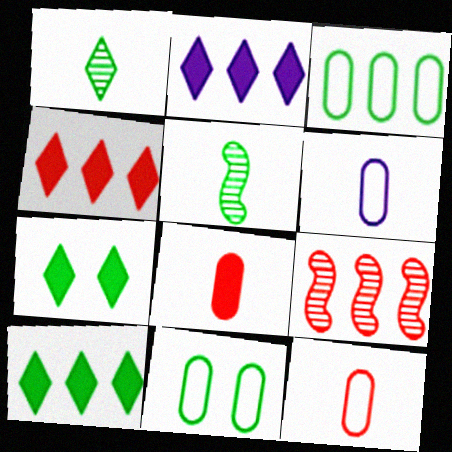[[2, 3, 9], 
[2, 4, 10], 
[3, 5, 7], 
[5, 10, 11], 
[6, 7, 9]]